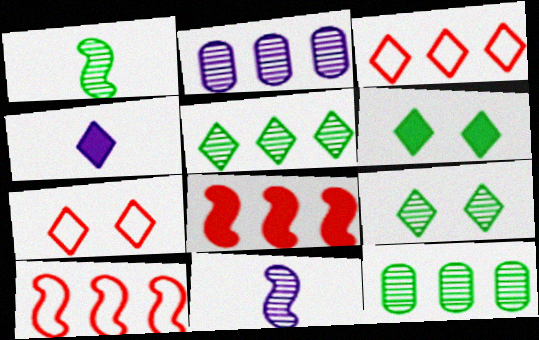[[1, 9, 12], 
[3, 4, 9], 
[4, 5, 7]]